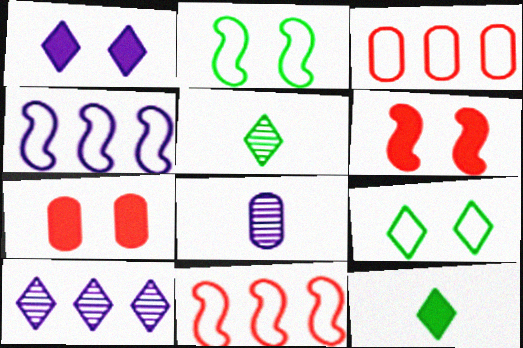[[1, 4, 8], 
[4, 5, 7]]